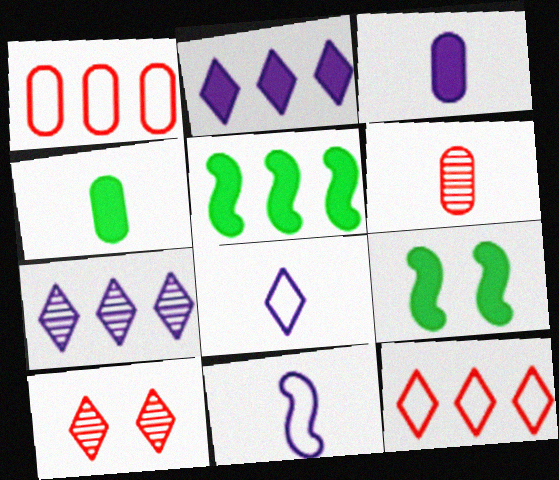[[1, 5, 7]]